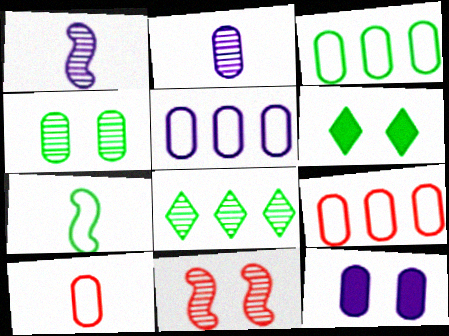[[1, 6, 9], 
[2, 5, 12], 
[2, 8, 11], 
[3, 5, 9]]